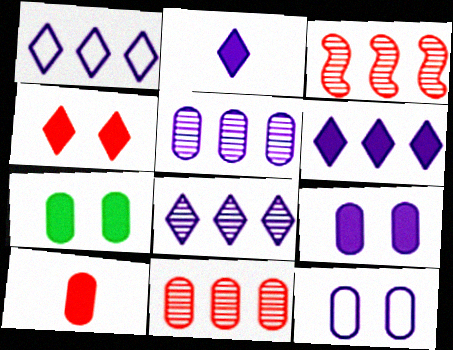[[1, 6, 8]]